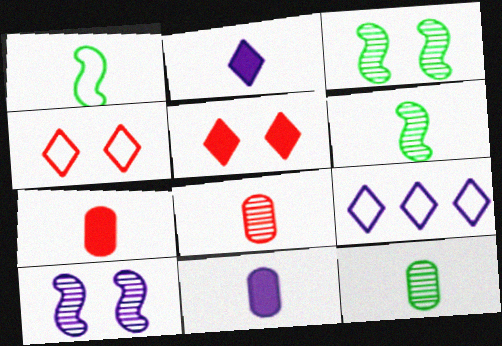[[1, 2, 8], 
[3, 7, 9], 
[9, 10, 11]]